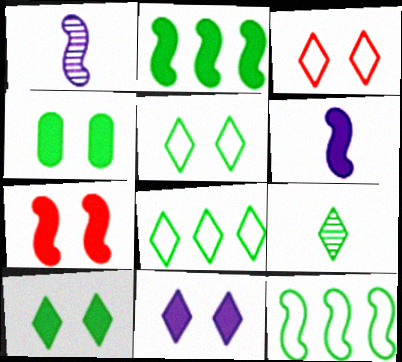[[1, 7, 12], 
[2, 6, 7], 
[4, 7, 11], 
[4, 9, 12], 
[8, 9, 10]]